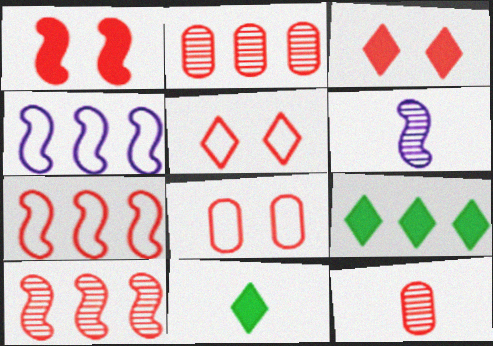[[2, 4, 9], 
[3, 7, 12], 
[6, 8, 9]]